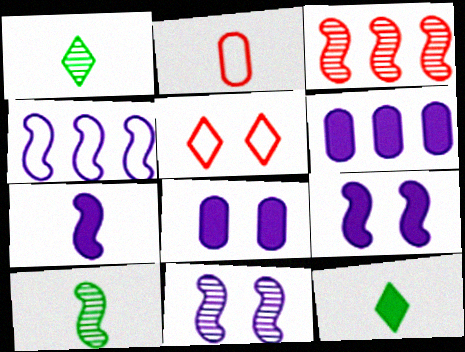[[1, 2, 7], 
[3, 10, 11], 
[4, 7, 11], 
[5, 6, 10]]